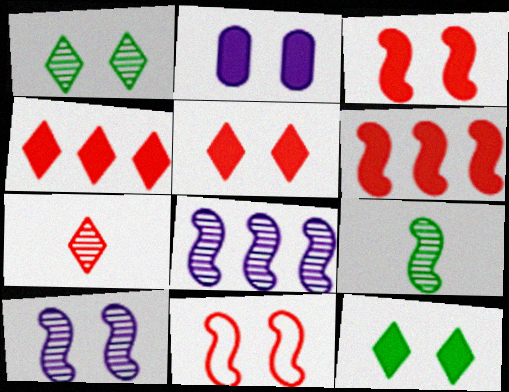[[1, 2, 11], 
[2, 3, 12]]